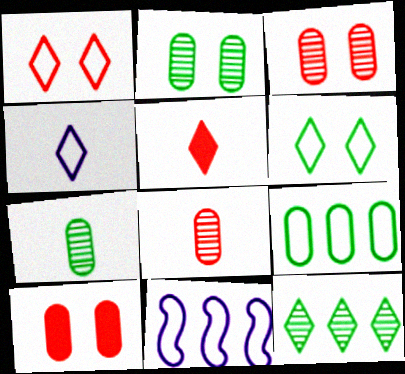[[2, 5, 11]]